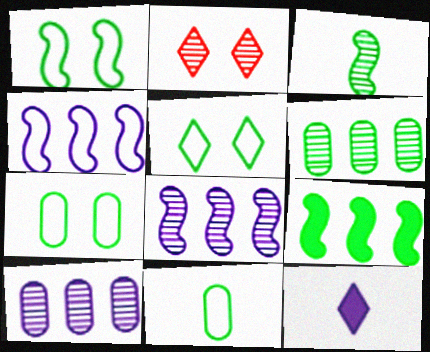[[1, 3, 9], 
[1, 5, 7], 
[2, 3, 10]]